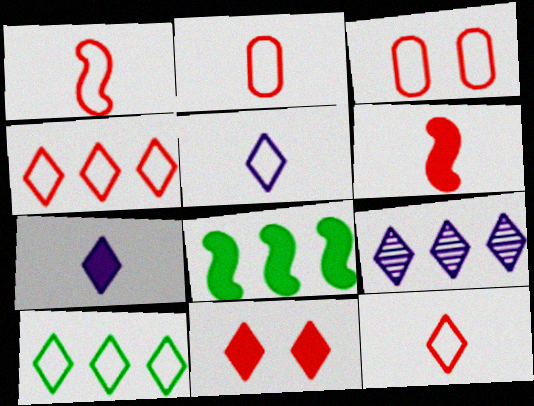[[1, 2, 12], 
[1, 3, 4]]